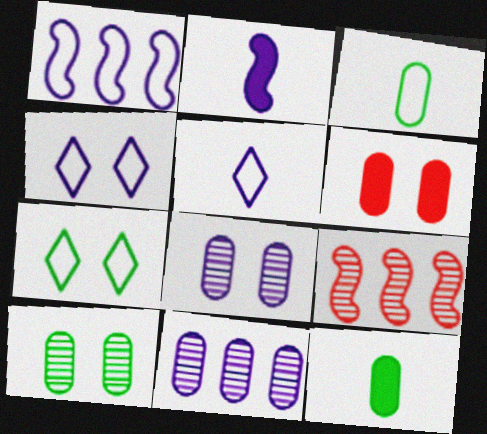[[2, 4, 11], 
[3, 6, 11], 
[4, 9, 12]]